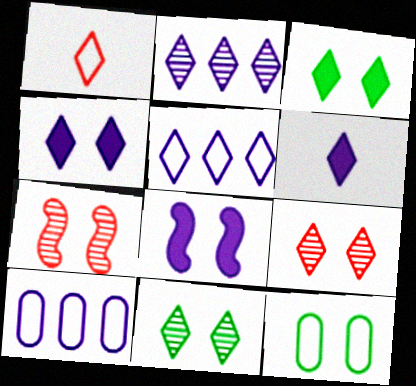[[1, 2, 3], 
[4, 7, 12], 
[8, 9, 12]]